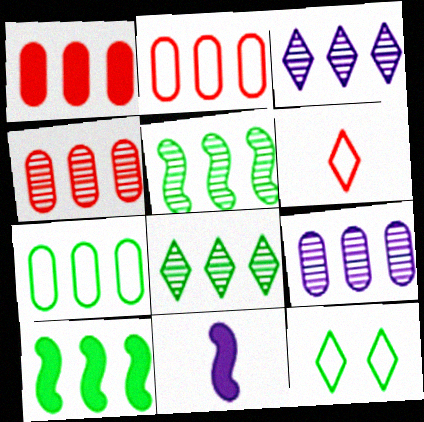[[1, 2, 4], 
[1, 7, 9], 
[2, 3, 10], 
[3, 4, 5], 
[4, 11, 12], 
[7, 8, 10]]